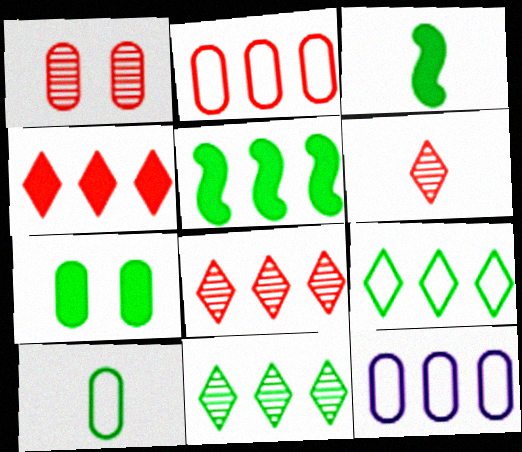[[5, 8, 12]]